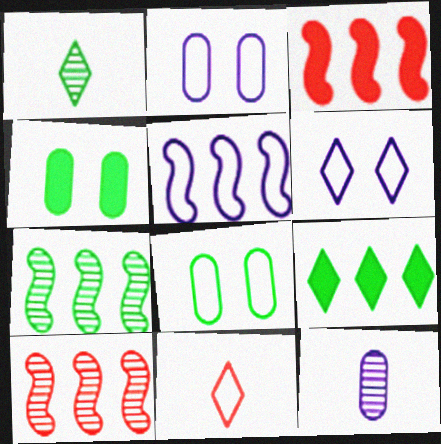[[1, 2, 3], 
[3, 5, 7], 
[5, 8, 11]]